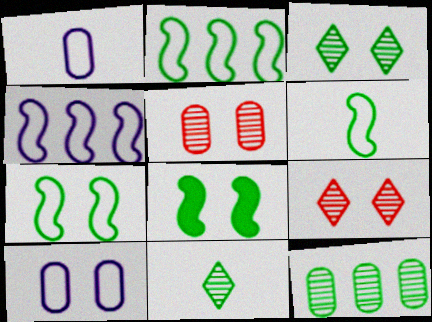[[2, 6, 7], 
[8, 9, 10]]